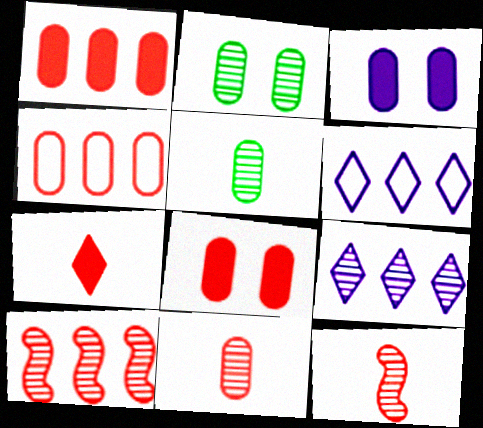[[2, 9, 12], 
[3, 4, 5], 
[4, 8, 11]]